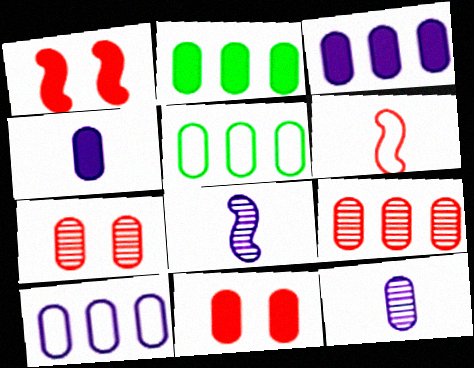[[2, 4, 11], 
[2, 9, 10], 
[3, 5, 9], 
[4, 5, 7], 
[5, 11, 12]]